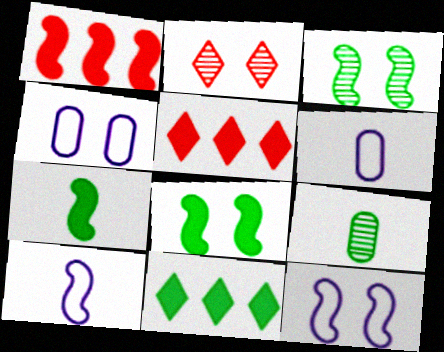[[1, 3, 10], 
[2, 4, 8], 
[3, 5, 6], 
[5, 9, 12]]